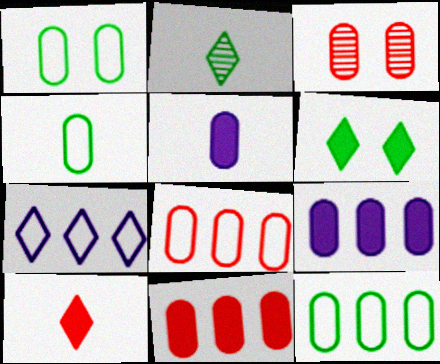[[1, 4, 12], 
[3, 4, 9], 
[3, 5, 12]]